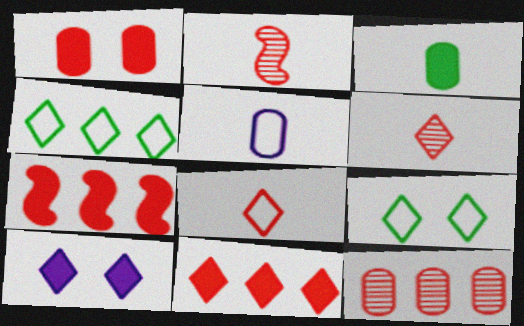[[3, 7, 10], 
[4, 6, 10]]